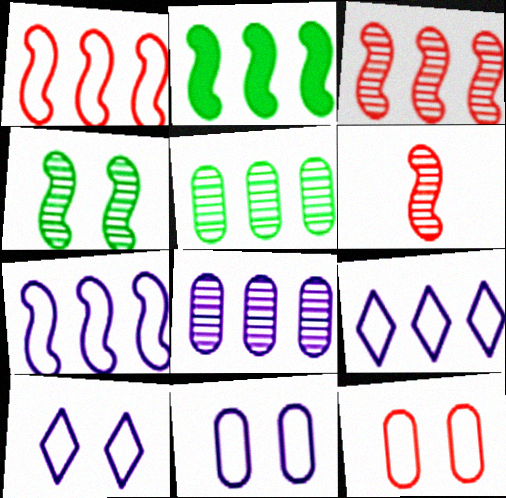[[2, 3, 7]]